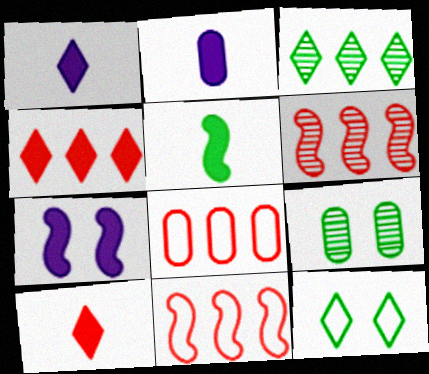[[1, 9, 11], 
[2, 5, 10], 
[2, 6, 12], 
[2, 8, 9], 
[4, 6, 8]]